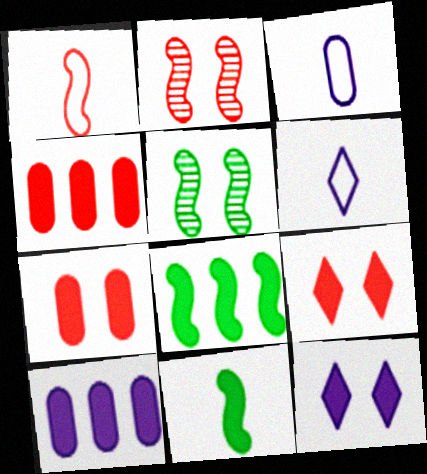[[4, 5, 6], 
[4, 11, 12], 
[9, 10, 11]]